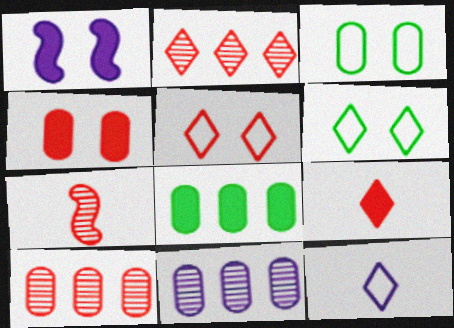[[1, 8, 9], 
[1, 11, 12], 
[2, 5, 9]]